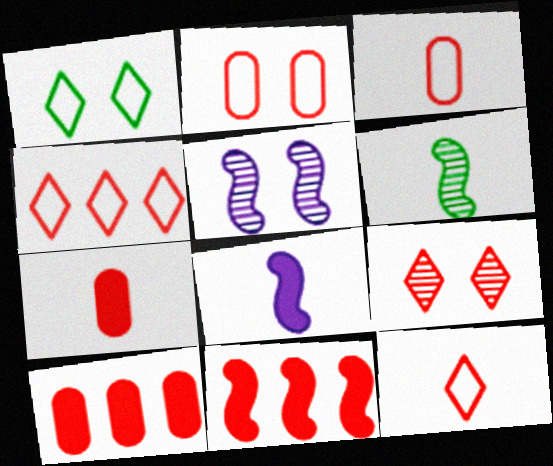[[3, 9, 11]]